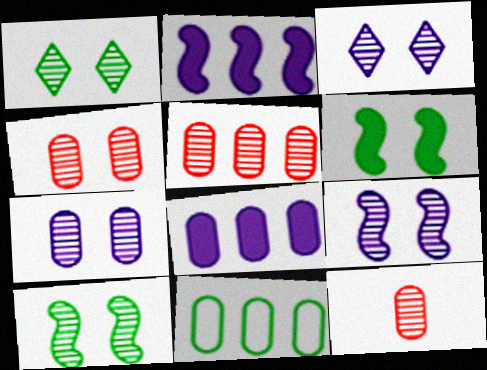[[1, 4, 9], 
[3, 4, 10], 
[3, 7, 9], 
[4, 5, 12], 
[5, 8, 11]]